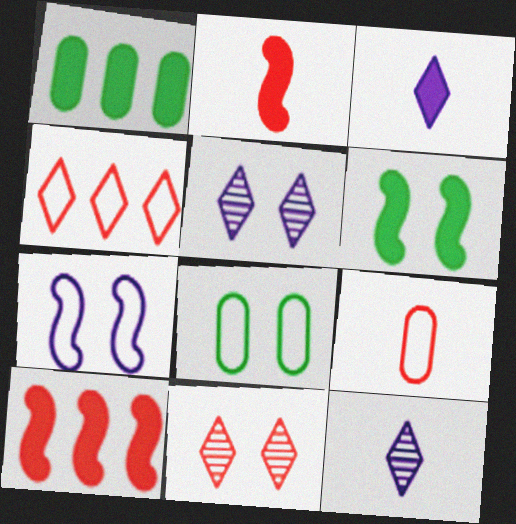[[8, 10, 12], 
[9, 10, 11]]